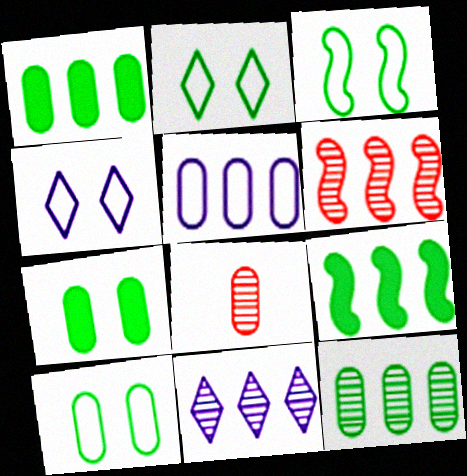[[2, 3, 10], 
[4, 8, 9], 
[5, 7, 8], 
[6, 11, 12]]